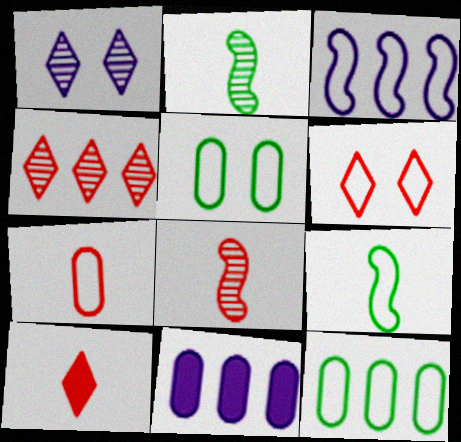[[2, 6, 11], 
[4, 6, 10], 
[7, 8, 10]]